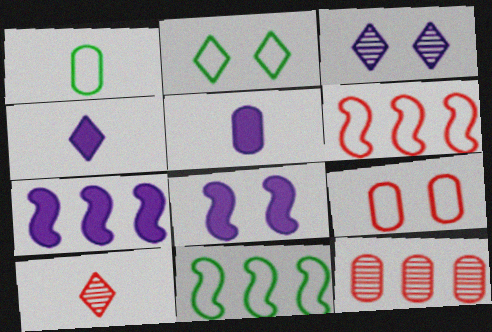[[1, 2, 11]]